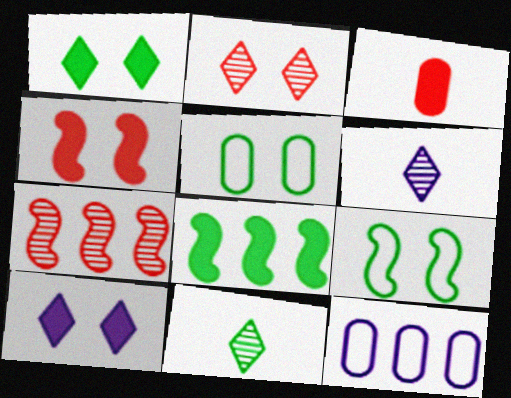[[3, 8, 10], 
[4, 11, 12], 
[5, 8, 11]]